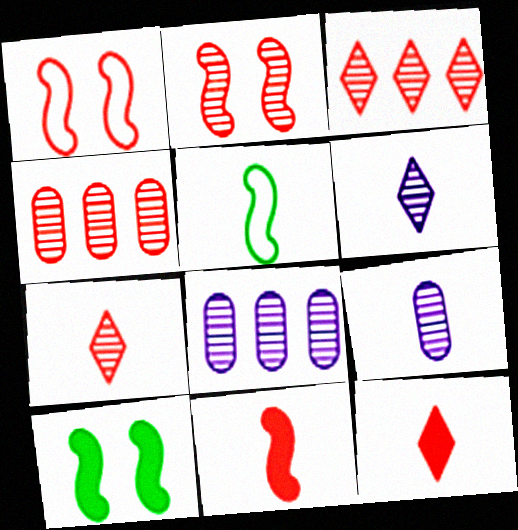[[1, 4, 12], 
[2, 4, 7], 
[5, 9, 12]]